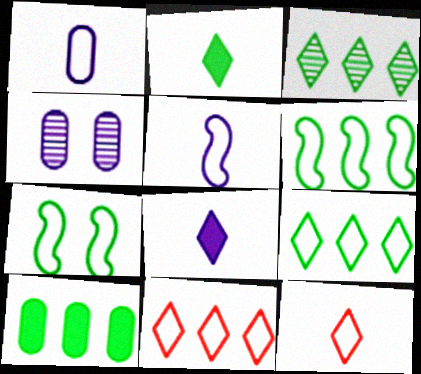[[1, 7, 11], 
[3, 6, 10]]